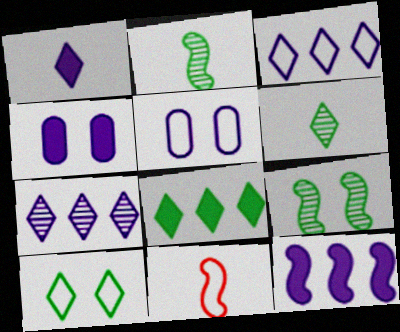[[1, 4, 12], 
[6, 8, 10], 
[9, 11, 12]]